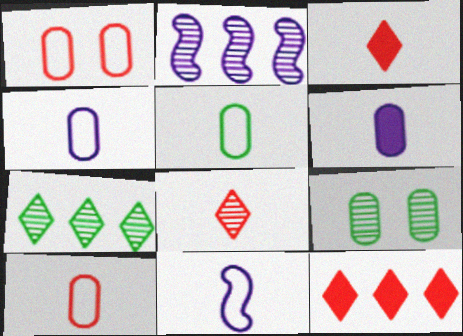[[2, 8, 9], 
[4, 5, 10], 
[9, 11, 12]]